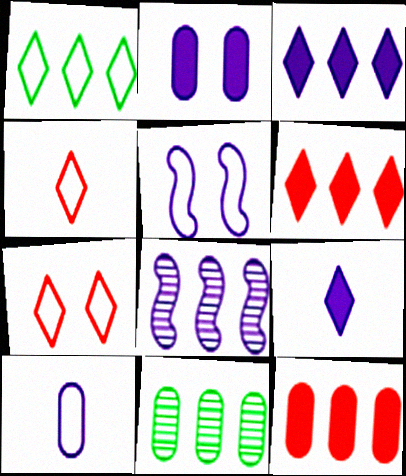[[1, 8, 12]]